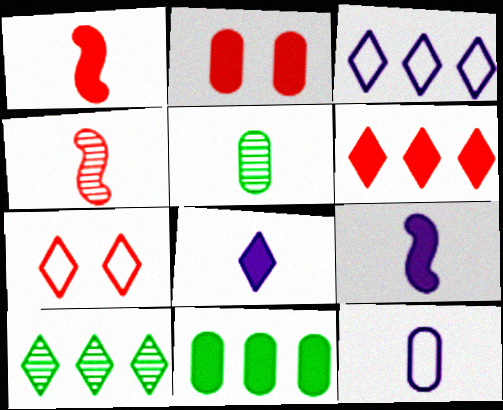[[1, 2, 6], 
[3, 6, 10], 
[7, 8, 10]]